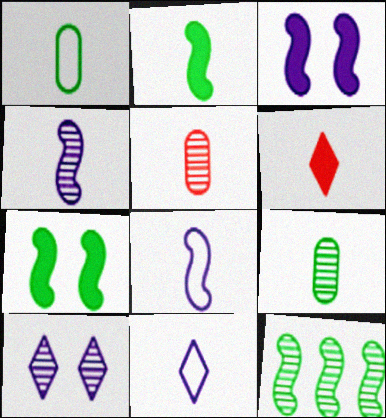[[1, 4, 6], 
[2, 5, 11], 
[5, 10, 12], 
[6, 8, 9]]